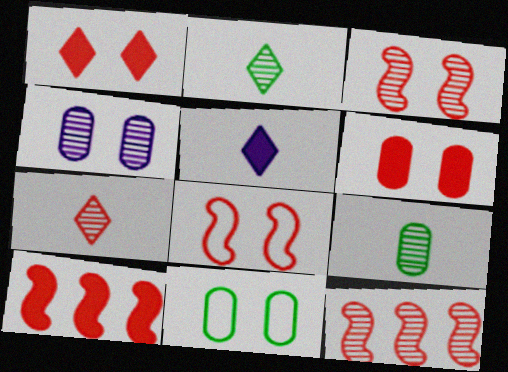[[2, 4, 12], 
[4, 6, 11], 
[5, 11, 12]]